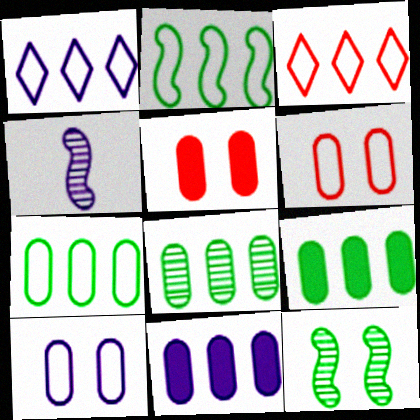[[7, 8, 9]]